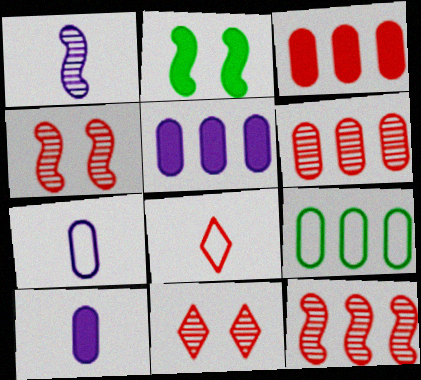[[3, 4, 8], 
[5, 6, 9]]